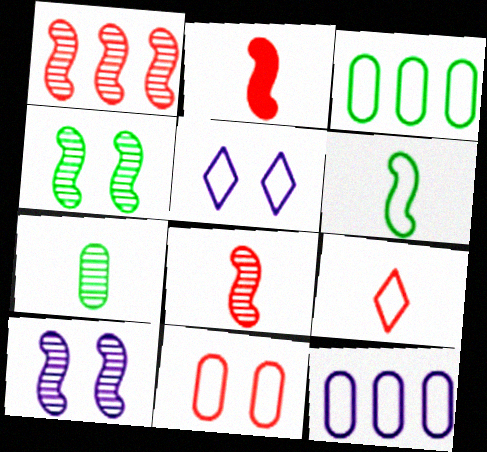[]